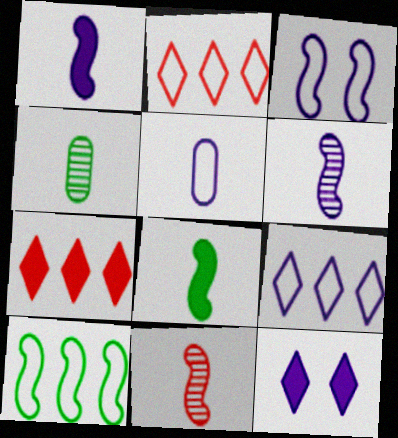[[3, 4, 7], 
[3, 5, 9]]